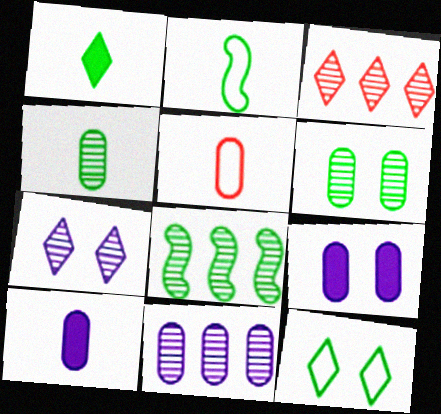[[1, 2, 4], 
[2, 3, 9], 
[3, 8, 11], 
[4, 5, 10]]